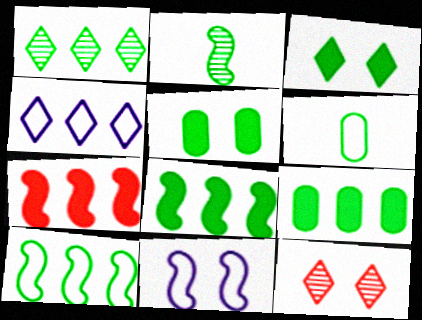[[1, 9, 10], 
[2, 7, 11], 
[5, 11, 12]]